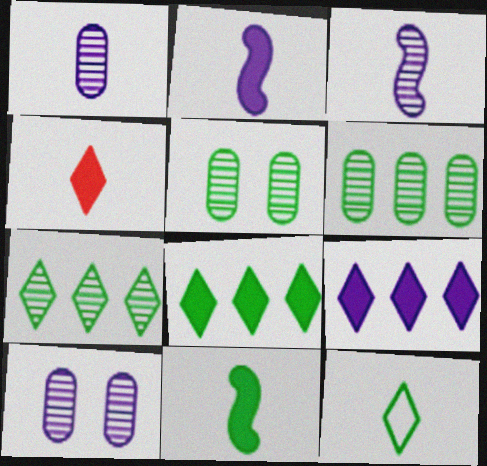[]